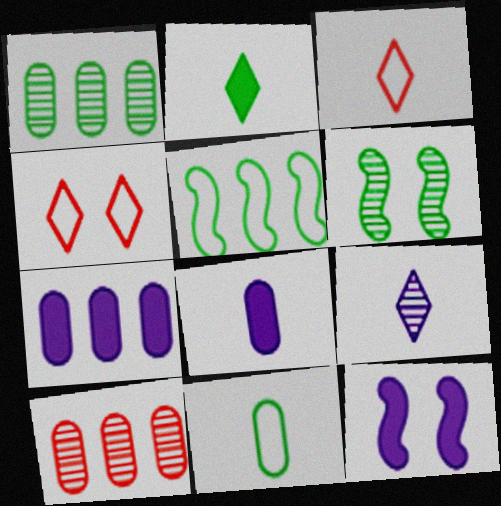[[1, 3, 12], 
[2, 3, 9], 
[3, 6, 7], 
[6, 9, 10]]